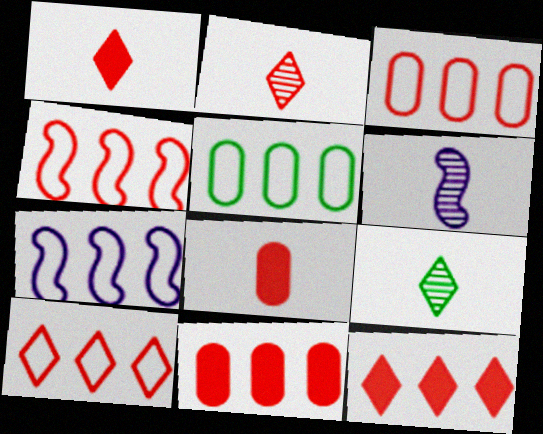[[3, 4, 10], 
[5, 7, 10]]